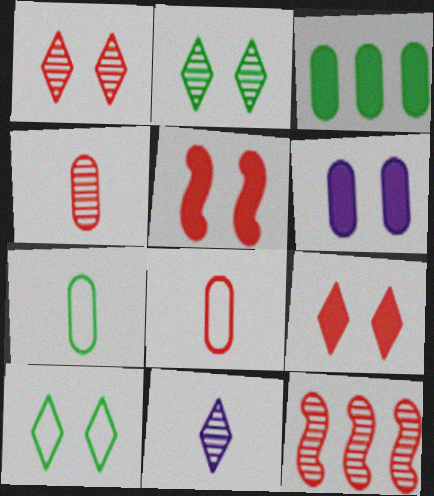[[1, 4, 12], 
[8, 9, 12]]